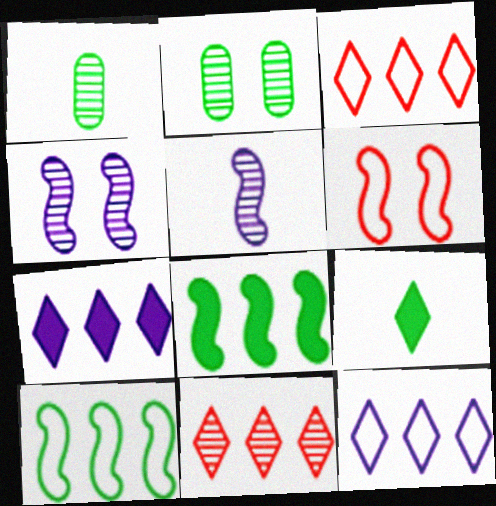[[1, 4, 11], 
[1, 6, 7], 
[2, 5, 11], 
[2, 9, 10], 
[5, 6, 8]]